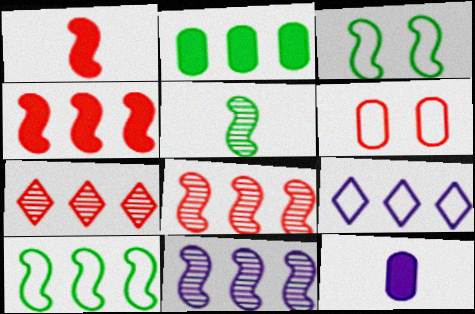[[1, 3, 11], 
[1, 6, 7], 
[2, 8, 9], 
[3, 7, 12], 
[4, 10, 11]]